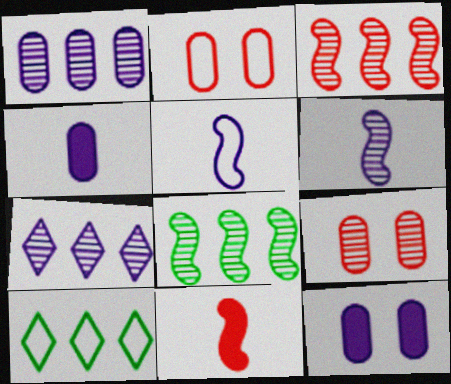[[2, 5, 10], 
[5, 7, 12]]